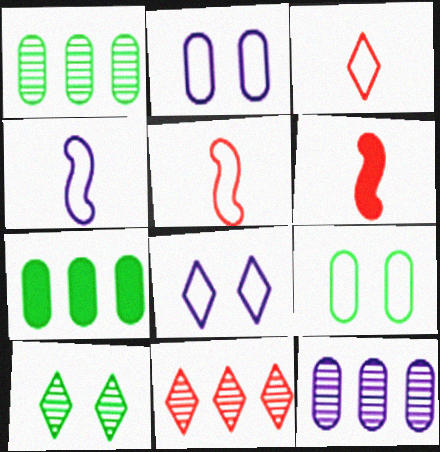[[1, 6, 8]]